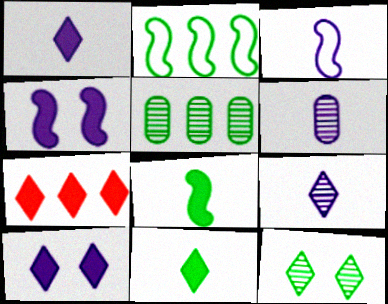[[1, 3, 6], 
[7, 10, 11]]